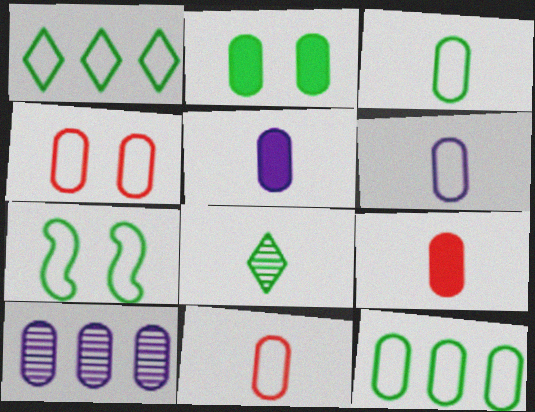[[1, 3, 7], 
[2, 10, 11], 
[3, 6, 11], 
[4, 6, 12]]